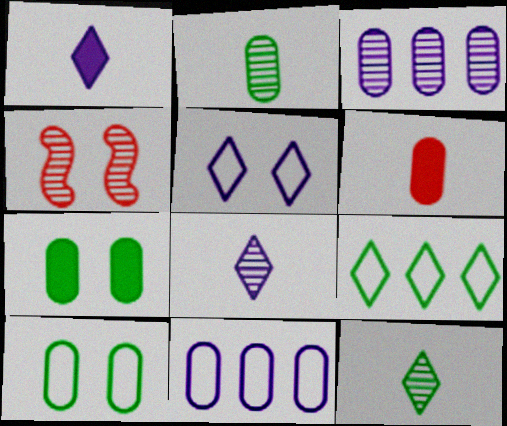[[3, 4, 12], 
[3, 6, 10], 
[4, 5, 7]]